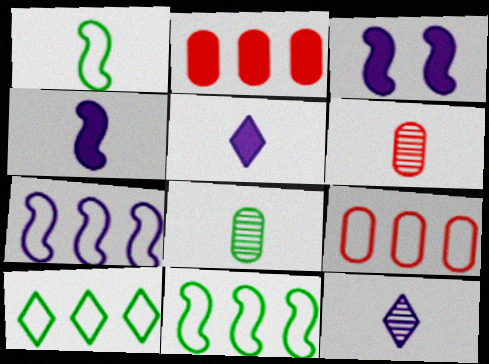[[1, 5, 6], 
[3, 6, 10], 
[7, 9, 10]]